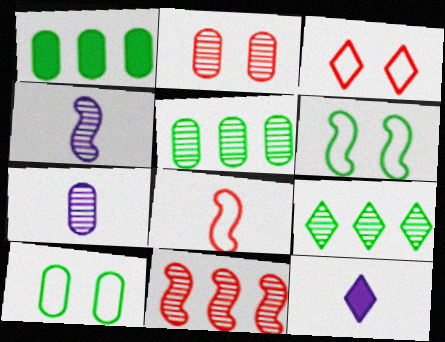[[1, 3, 4], 
[2, 4, 9], 
[2, 5, 7], 
[3, 9, 12], 
[10, 11, 12]]